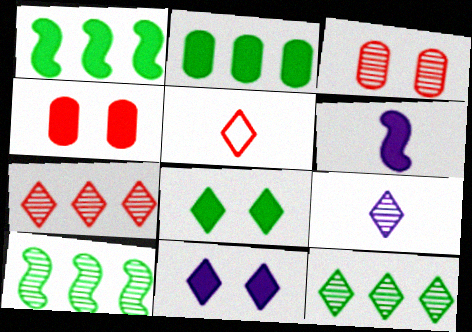[[3, 9, 10], 
[5, 11, 12]]